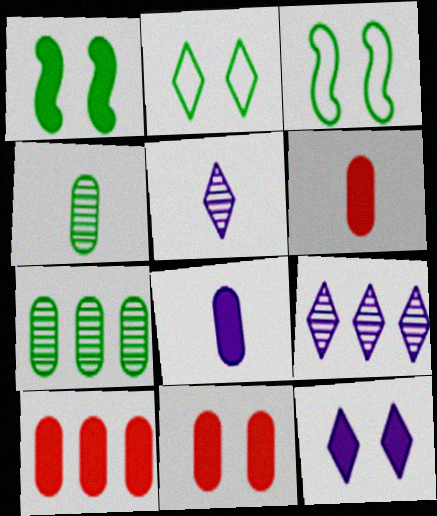[[1, 11, 12], 
[3, 5, 10], 
[3, 6, 9], 
[6, 10, 11]]